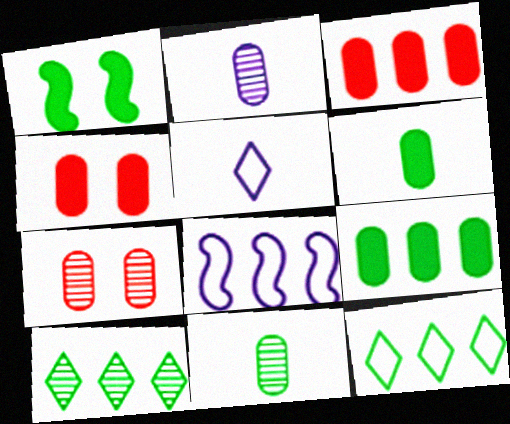[[1, 11, 12], 
[3, 8, 10]]